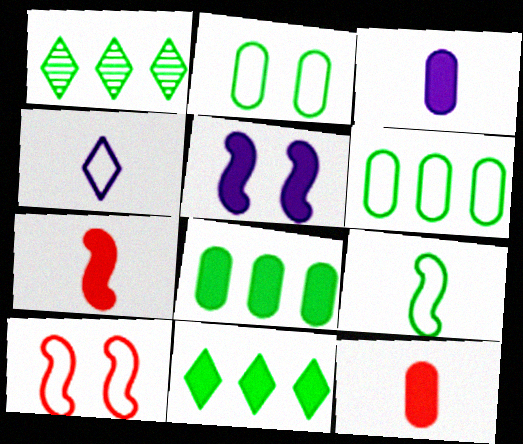[[1, 3, 10], 
[4, 6, 10], 
[5, 11, 12]]